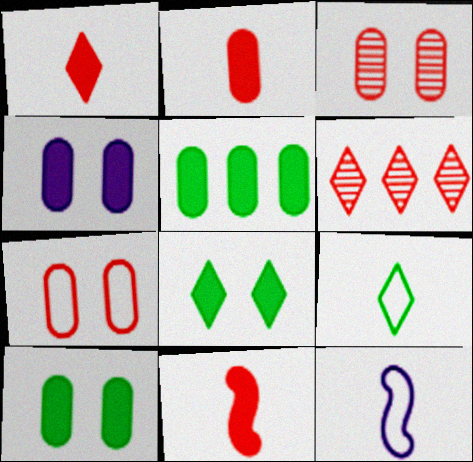[[1, 2, 11], 
[2, 4, 5], 
[6, 7, 11], 
[6, 10, 12]]